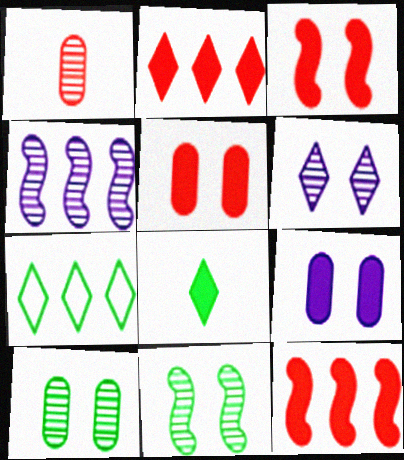[[8, 9, 12]]